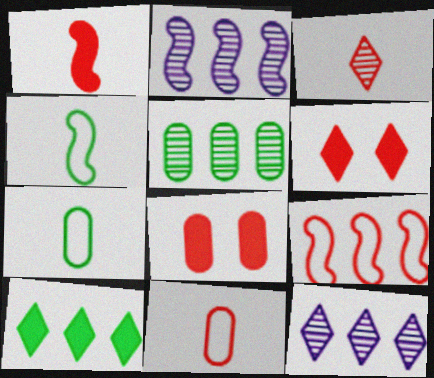[[1, 3, 11], 
[2, 6, 7], 
[3, 8, 9], 
[4, 8, 12]]